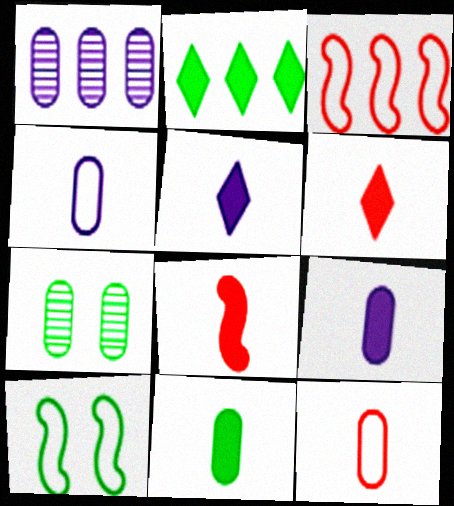[[1, 2, 3], 
[1, 6, 10], 
[3, 5, 7], 
[5, 8, 11]]